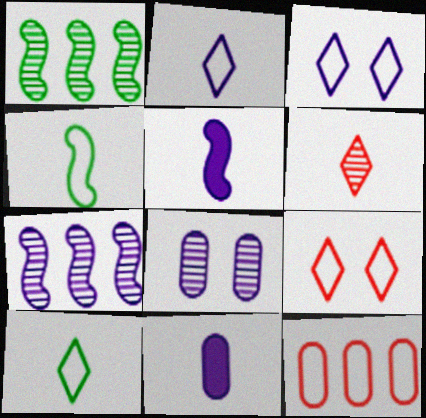[[1, 6, 8], 
[1, 9, 11], 
[3, 4, 12], 
[3, 7, 11], 
[4, 6, 11]]